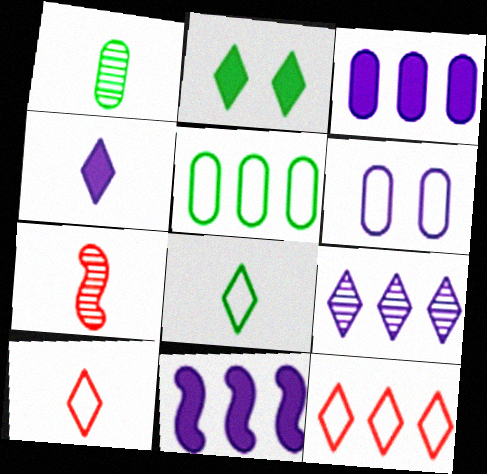[[2, 9, 10]]